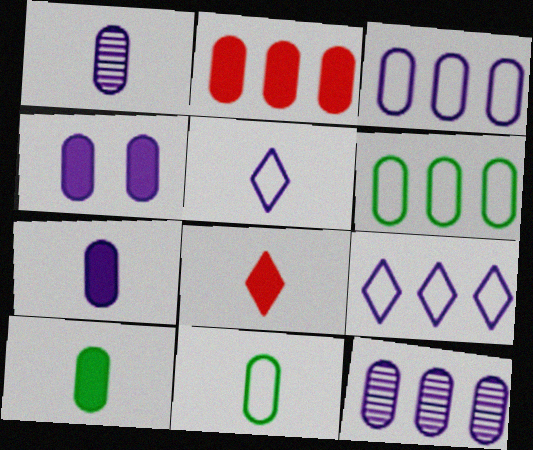[[1, 3, 4], 
[2, 4, 10], 
[2, 6, 12]]